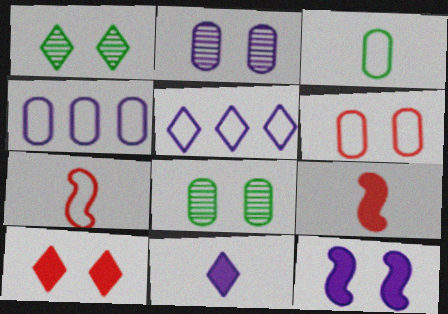[[1, 4, 9], 
[1, 6, 12], 
[3, 4, 6], 
[5, 8, 9]]